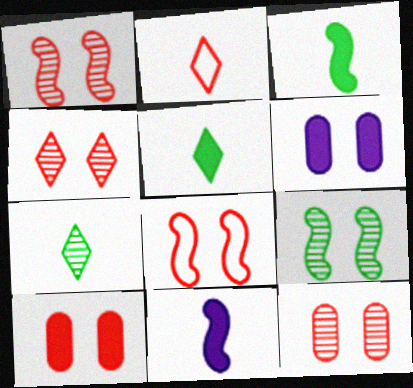[[1, 4, 12], 
[4, 8, 10]]